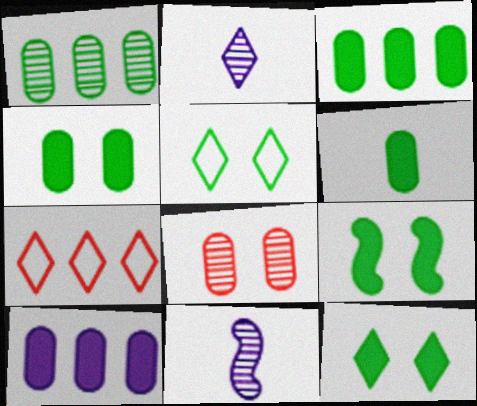[[2, 7, 12], 
[3, 4, 6], 
[4, 7, 11], 
[4, 9, 12]]